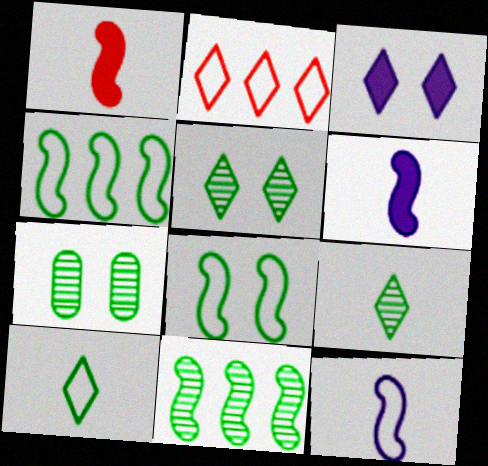[[2, 3, 9], 
[2, 6, 7], 
[7, 9, 11]]